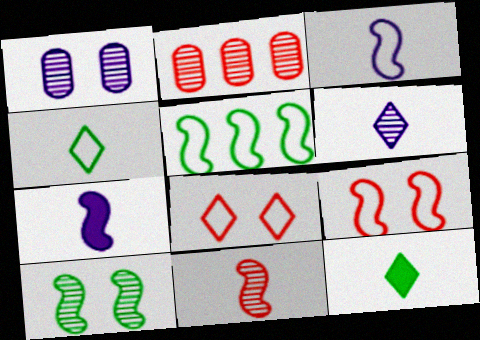[[2, 6, 10], 
[3, 5, 9]]